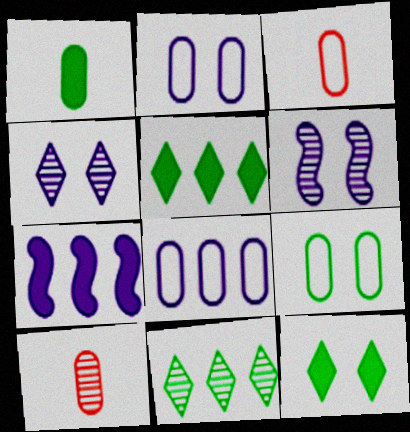[[3, 5, 6], 
[3, 8, 9], 
[6, 10, 11]]